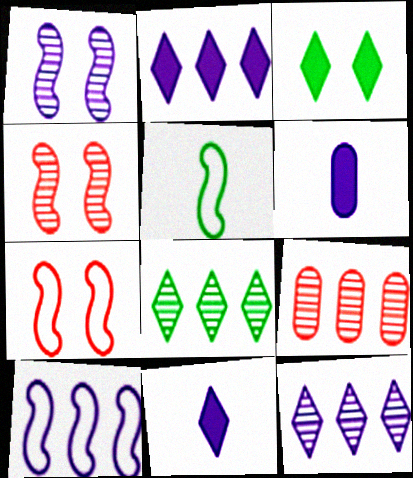[[5, 7, 10], 
[6, 7, 8]]